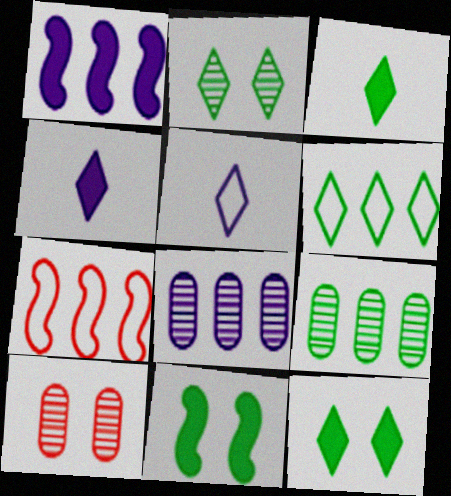[[2, 3, 6]]